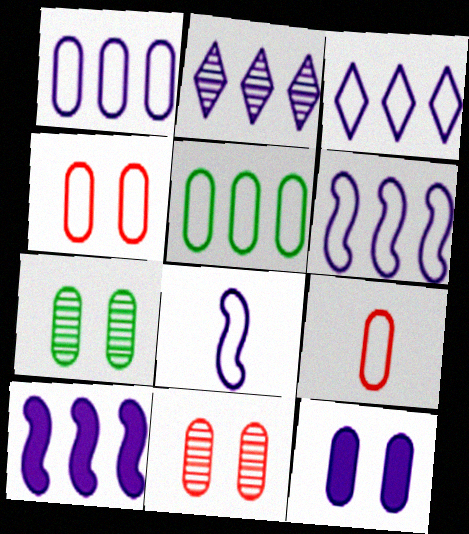[[1, 2, 10], 
[1, 3, 6], 
[2, 8, 12], 
[4, 7, 12]]